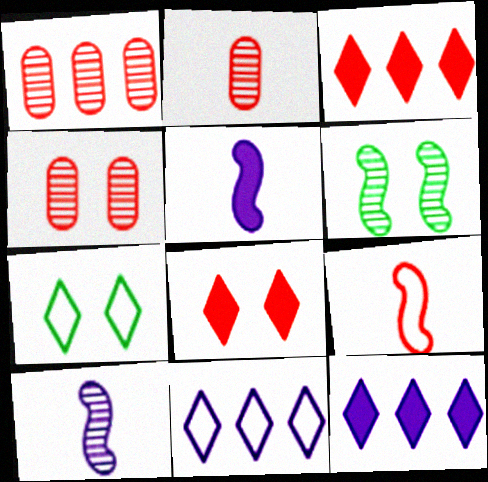[[1, 2, 4], 
[1, 5, 7], 
[1, 8, 9], 
[3, 4, 9]]